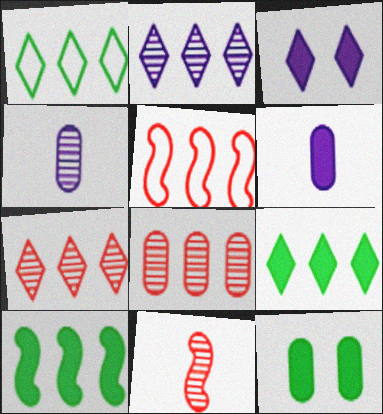[]